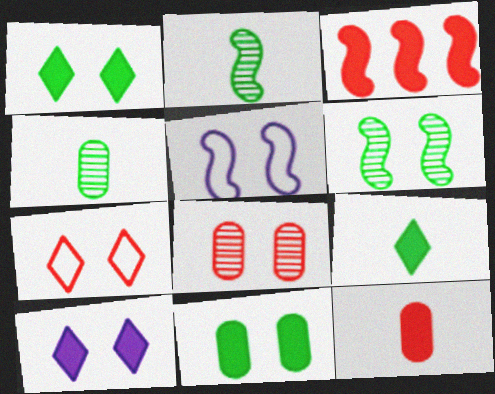[[1, 5, 8], 
[2, 3, 5]]